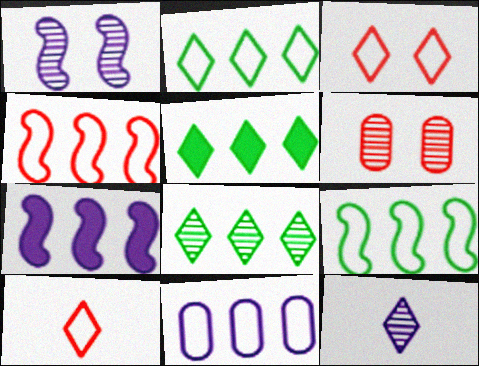[[2, 4, 11], 
[2, 5, 8], 
[3, 5, 12]]